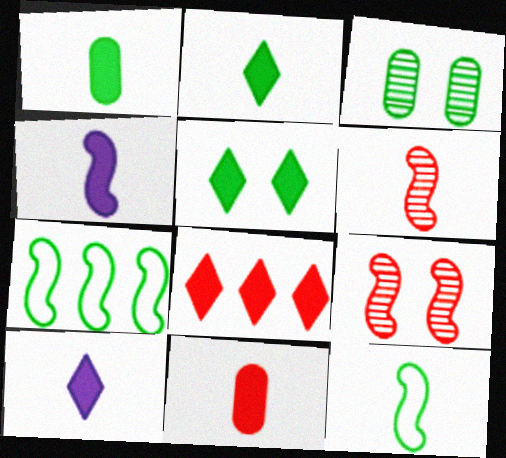[[2, 3, 7], 
[2, 4, 11], 
[4, 6, 12], 
[4, 7, 9], 
[5, 8, 10]]